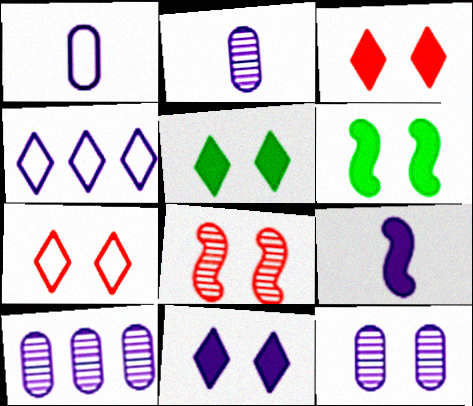[[2, 10, 12], 
[3, 5, 11], 
[4, 9, 12], 
[6, 7, 12]]